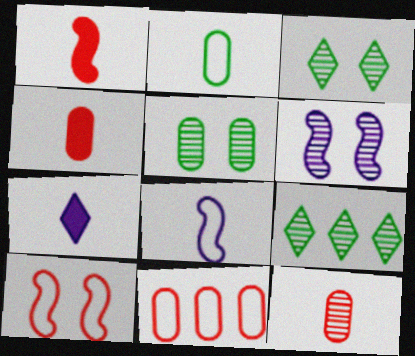[[6, 9, 12]]